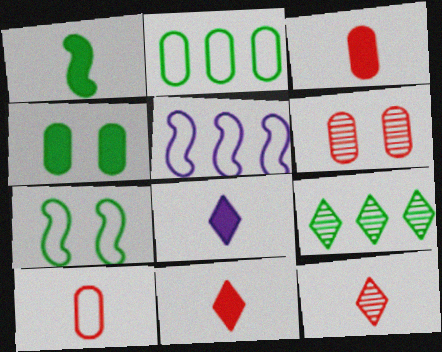[[1, 3, 8], 
[4, 5, 12]]